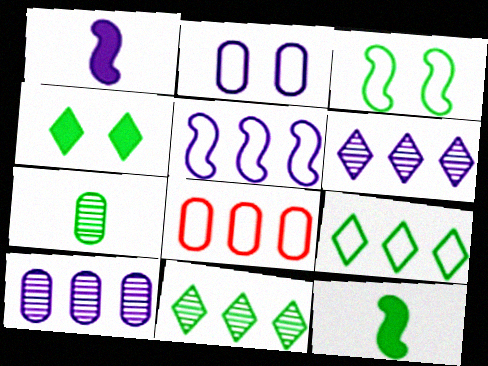[[1, 2, 6], 
[5, 8, 9]]